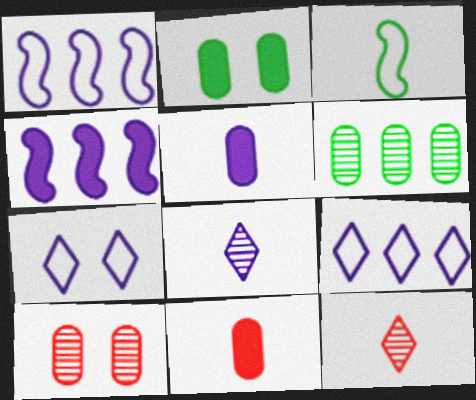[[1, 2, 12], 
[3, 5, 12], 
[3, 8, 11]]